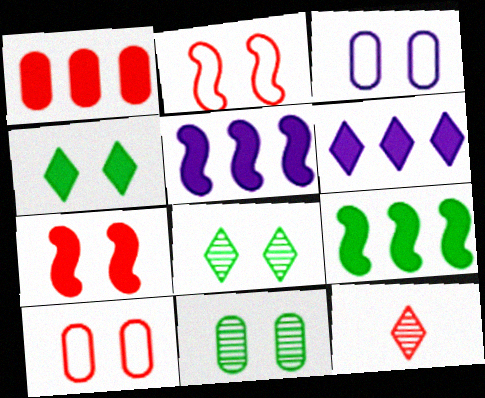[[1, 2, 12], 
[1, 6, 9], 
[3, 7, 8], 
[3, 9, 12]]